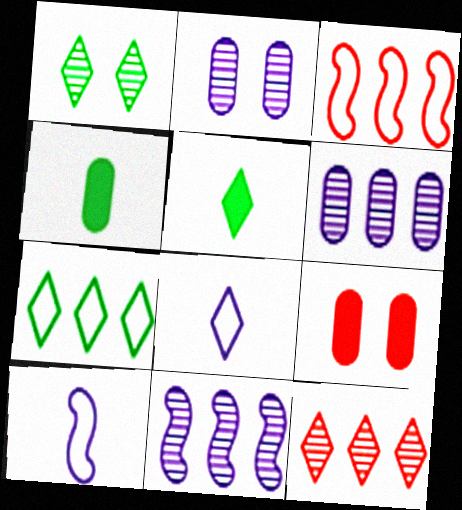[[1, 5, 7], 
[2, 3, 5]]